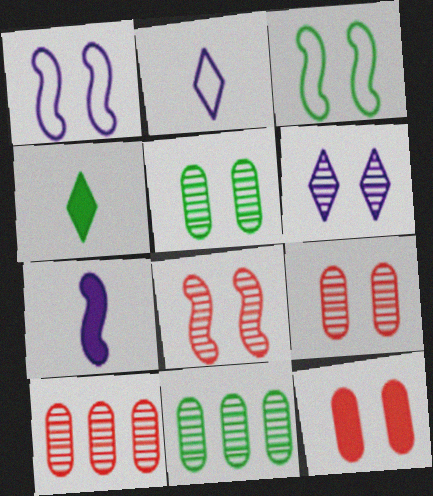[[1, 4, 10], 
[3, 4, 11], 
[3, 6, 12], 
[5, 6, 8]]